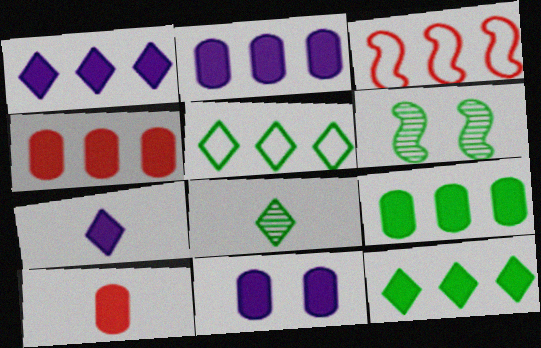[[2, 4, 9], 
[3, 8, 11], 
[9, 10, 11]]